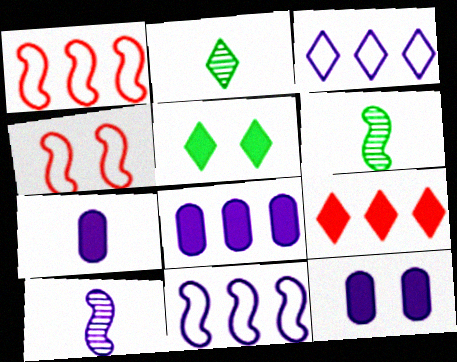[[1, 2, 12], 
[2, 4, 8], 
[3, 10, 12], 
[7, 8, 12]]